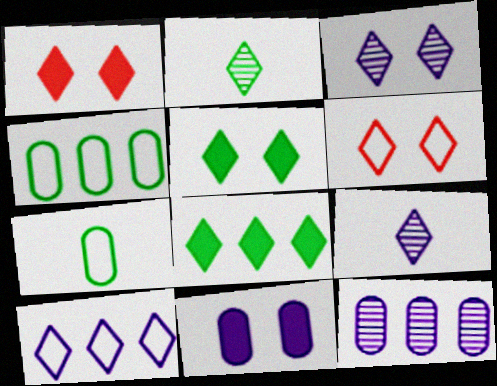[[1, 2, 10], 
[3, 5, 6], 
[6, 8, 9]]